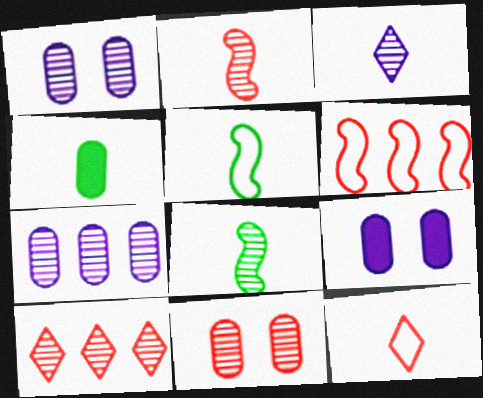[[1, 8, 10], 
[2, 10, 11], 
[5, 9, 10]]